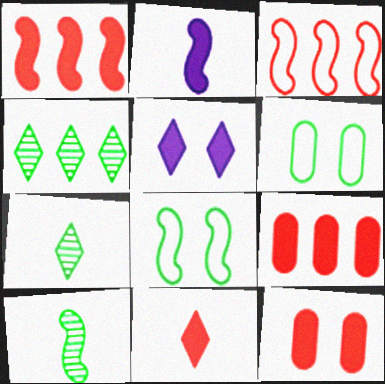[[1, 11, 12]]